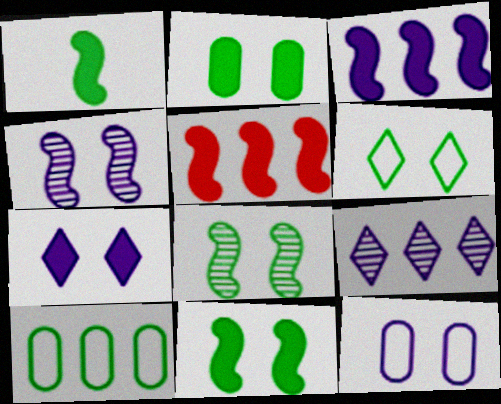[[2, 6, 8], 
[4, 7, 12], 
[5, 9, 10]]